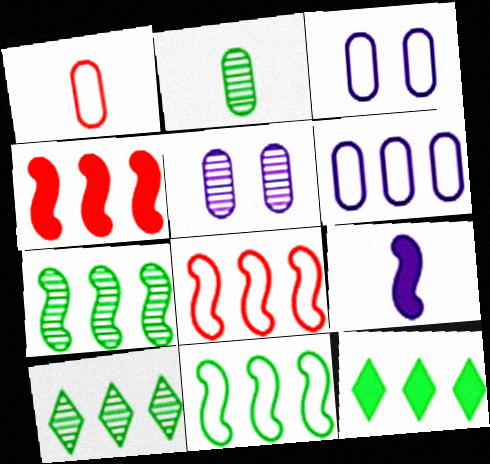[[4, 6, 10]]